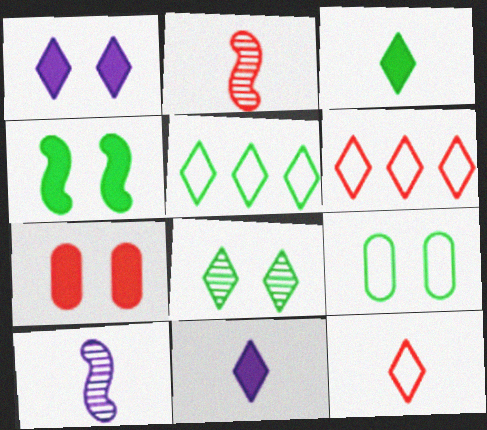[[1, 4, 7], 
[2, 6, 7], 
[3, 5, 8], 
[4, 8, 9], 
[5, 7, 10], 
[6, 8, 11]]